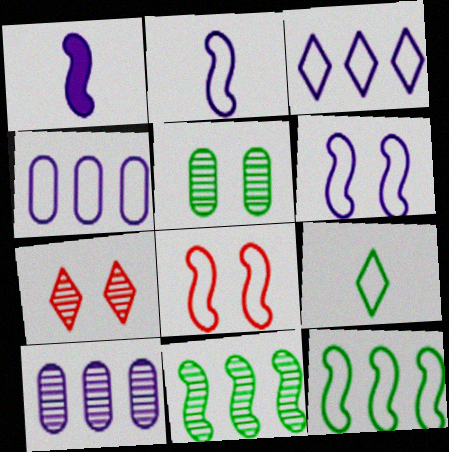[[1, 8, 11], 
[2, 8, 12], 
[4, 8, 9]]